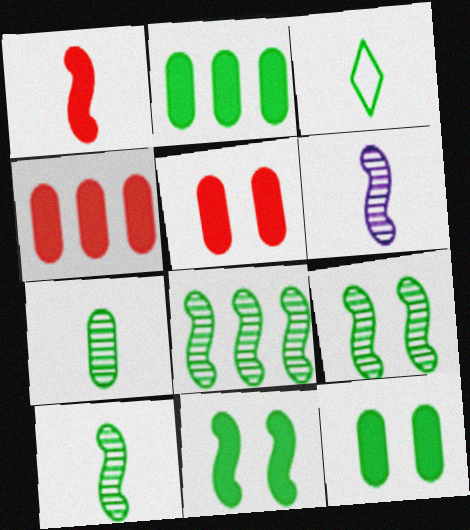[[2, 3, 9], 
[3, 8, 12], 
[8, 9, 10]]